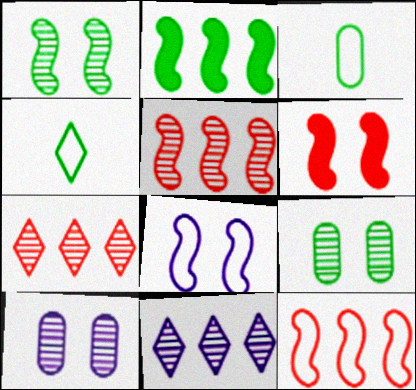[[1, 6, 8], 
[2, 4, 9], 
[3, 6, 11]]